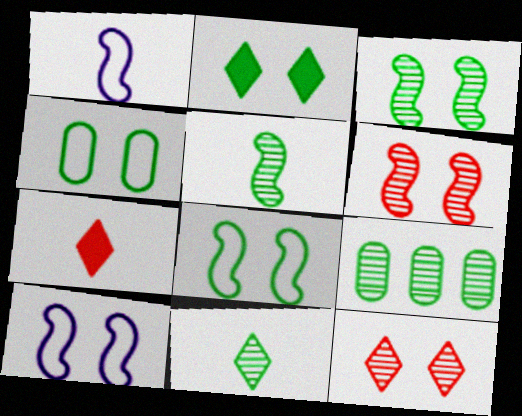[[2, 3, 4], 
[3, 9, 11], 
[7, 9, 10]]